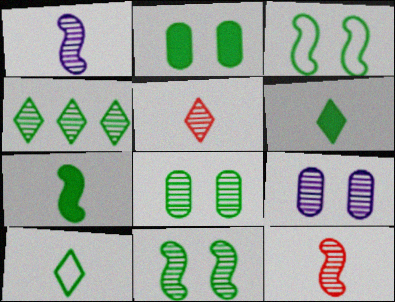[[4, 9, 12]]